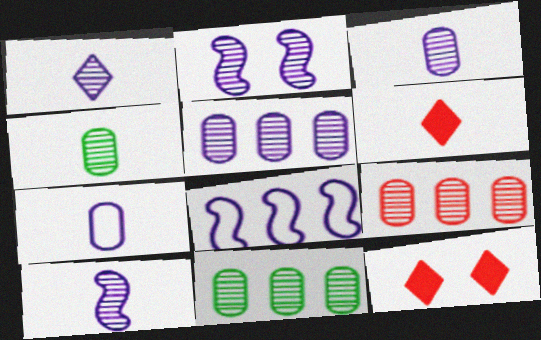[[1, 2, 5], 
[1, 3, 10], 
[4, 8, 12], 
[5, 9, 11]]